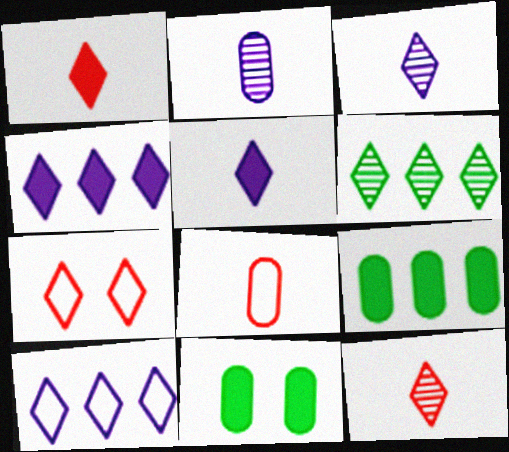[[5, 6, 7]]